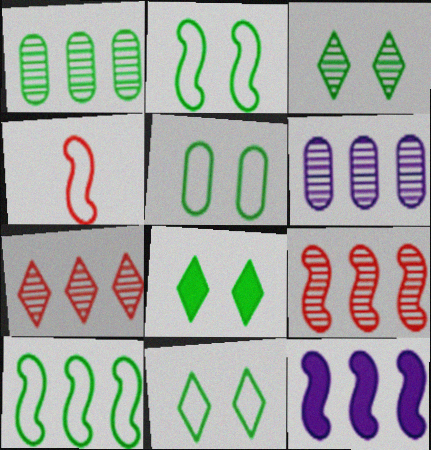[[2, 5, 11], 
[3, 8, 11], 
[4, 6, 8], 
[9, 10, 12]]